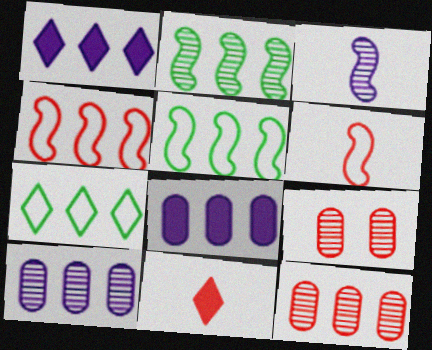[[1, 5, 12], 
[4, 9, 11]]